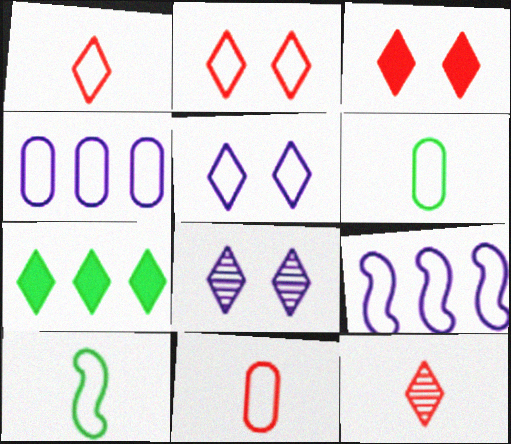[[1, 7, 8], 
[2, 4, 10], 
[2, 6, 9], 
[5, 7, 12]]